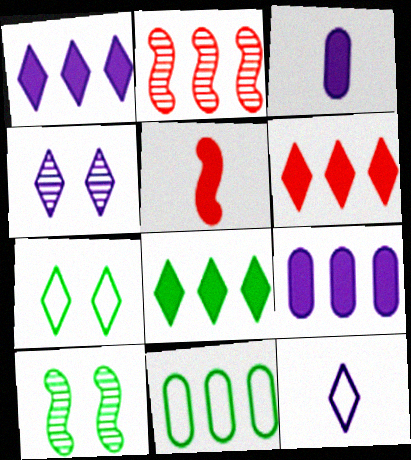[[1, 2, 11], 
[1, 4, 12], 
[1, 6, 8], 
[2, 3, 7], 
[4, 5, 11]]